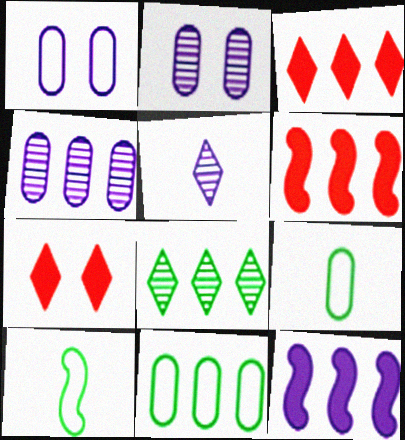[[1, 5, 12], 
[2, 3, 10], 
[4, 7, 10]]